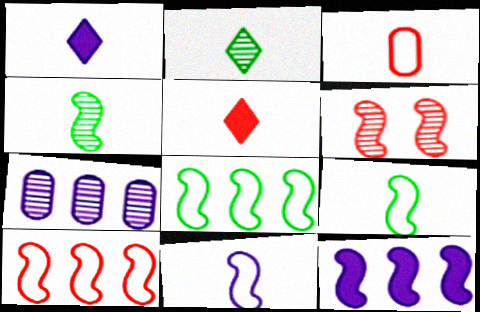[[1, 3, 4], 
[2, 6, 7], 
[6, 9, 12]]